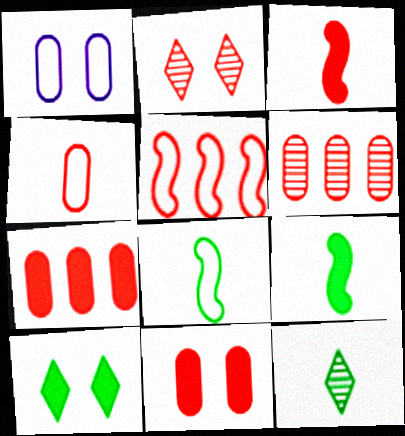[[4, 6, 11]]